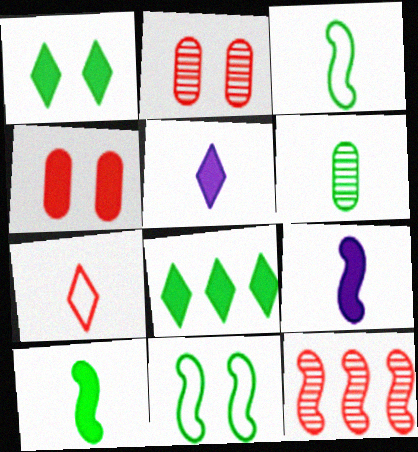[[4, 7, 12], 
[4, 8, 9], 
[6, 7, 9], 
[6, 8, 11], 
[9, 11, 12]]